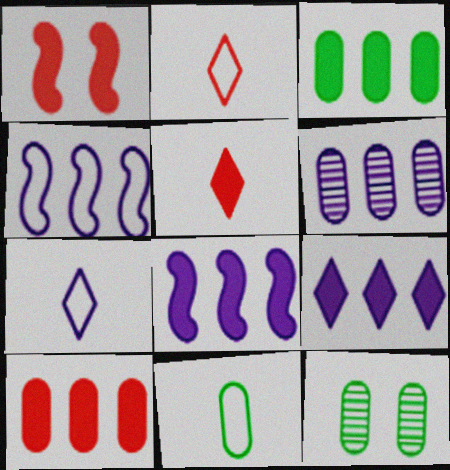[[1, 5, 10], 
[2, 8, 12], 
[3, 11, 12], 
[4, 5, 12], 
[4, 6, 9]]